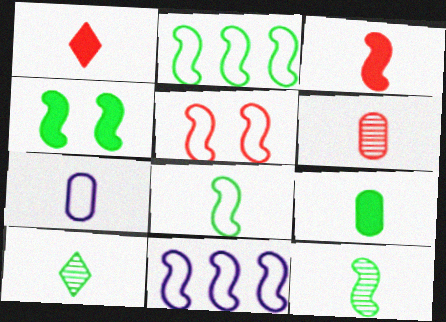[[1, 7, 12], 
[2, 4, 12], 
[3, 7, 10], 
[5, 8, 11], 
[6, 7, 9], 
[8, 9, 10]]